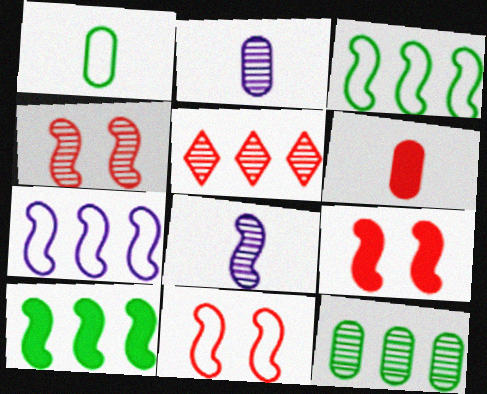[[1, 2, 6], 
[3, 8, 9], 
[4, 9, 11], 
[5, 6, 11], 
[8, 10, 11]]